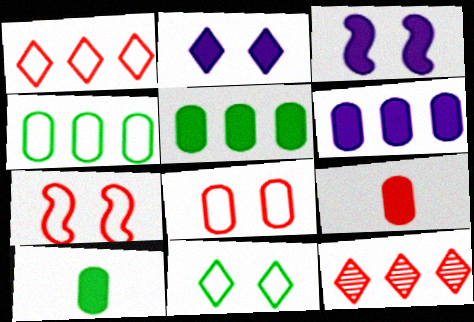[[7, 9, 12]]